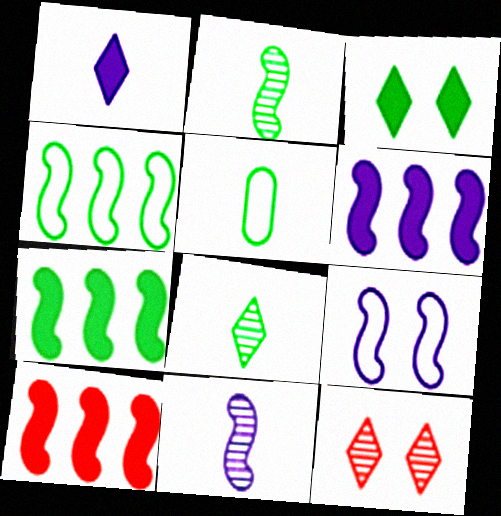[[2, 9, 10], 
[5, 6, 12], 
[6, 7, 10], 
[6, 9, 11]]